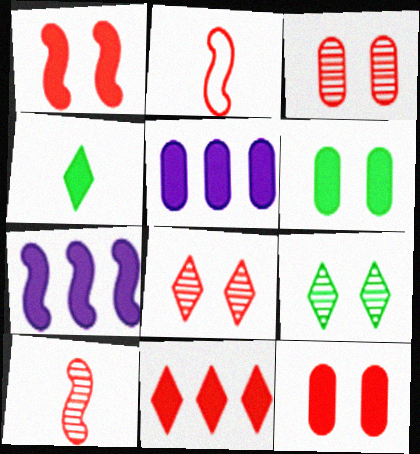[[1, 4, 5], 
[2, 3, 11], 
[2, 5, 9], 
[4, 7, 12]]